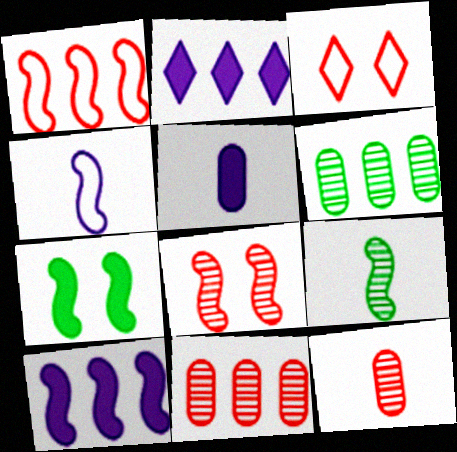[[1, 2, 6]]